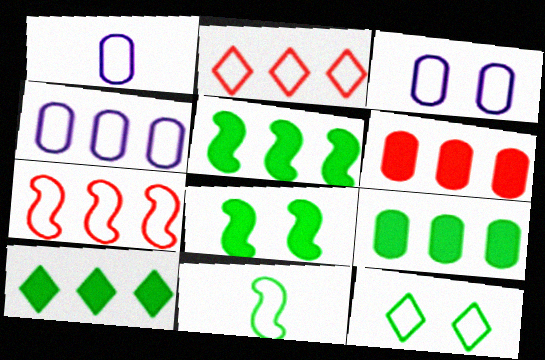[[1, 3, 4], 
[1, 7, 12], 
[2, 3, 11], 
[5, 9, 10]]